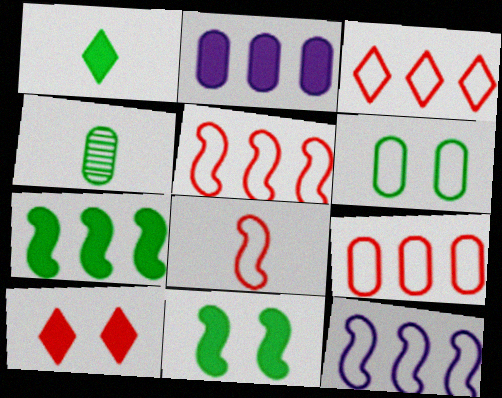[[3, 5, 9], 
[4, 10, 12]]